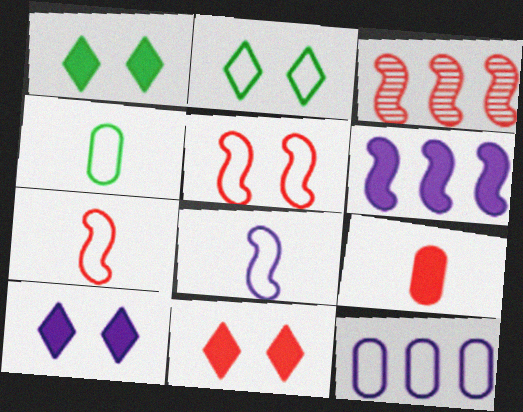[[1, 6, 9], 
[1, 10, 11], 
[2, 7, 12], 
[3, 4, 10]]